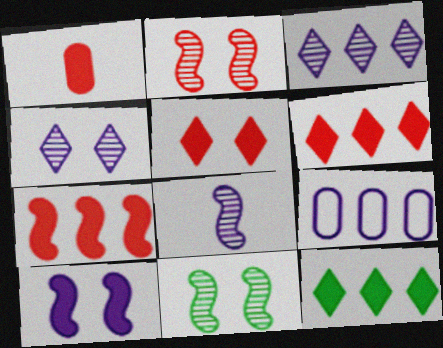[[1, 5, 7], 
[1, 10, 12]]